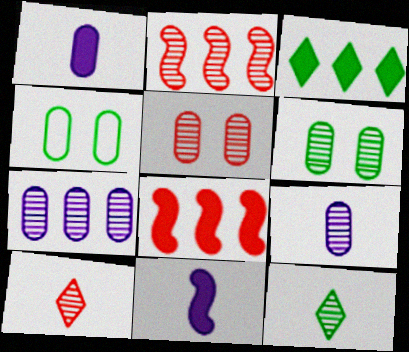[[2, 5, 10]]